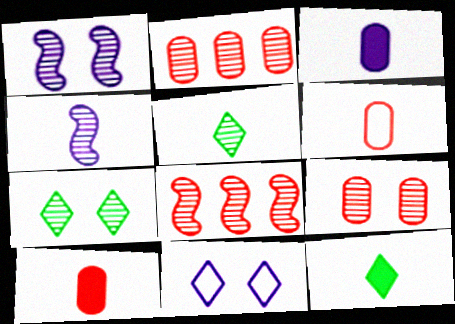[[1, 2, 5], 
[1, 7, 9], 
[2, 4, 7], 
[4, 6, 12]]